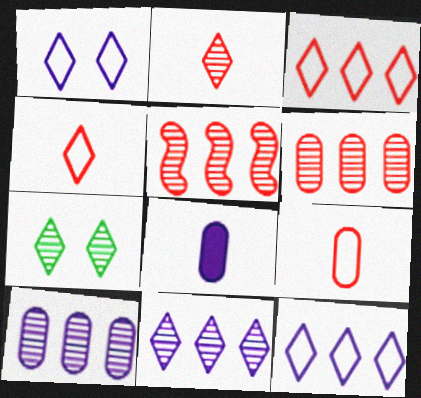[[2, 7, 11]]